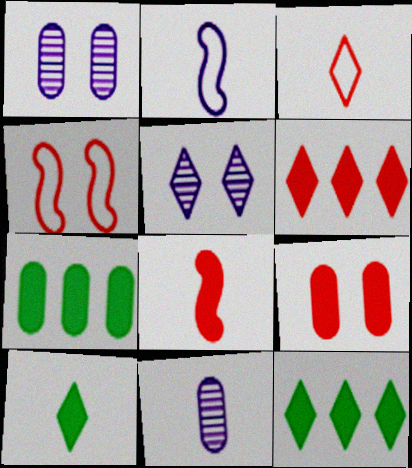[[3, 5, 12], 
[4, 11, 12], 
[6, 8, 9]]